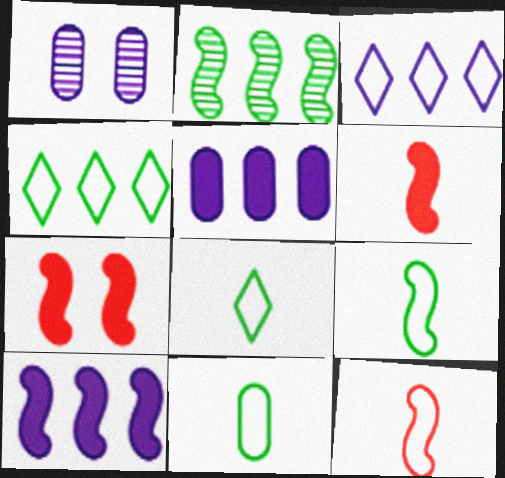[[1, 4, 6], 
[8, 9, 11]]